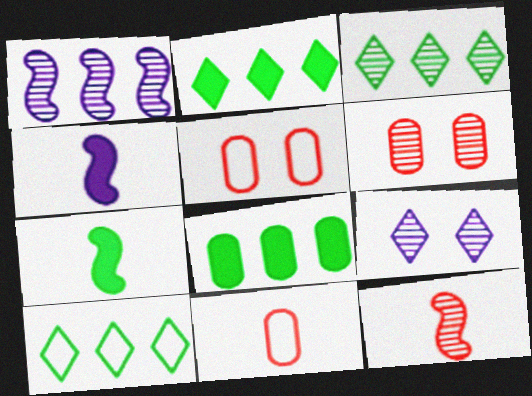[[2, 3, 10], 
[3, 4, 5], 
[4, 6, 10]]